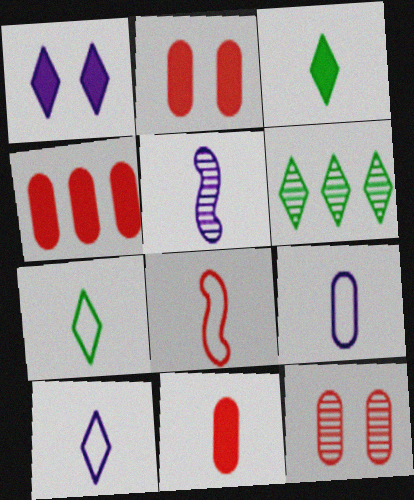[[2, 4, 11], 
[5, 6, 12], 
[5, 7, 11], 
[7, 8, 9]]